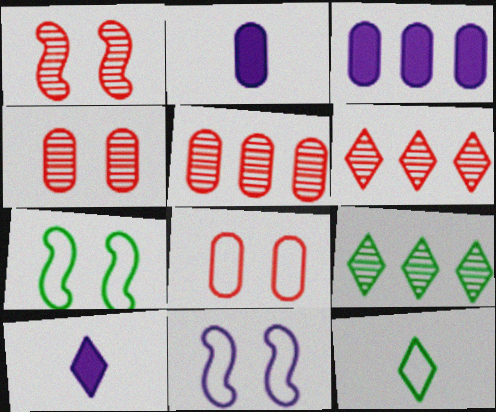[[1, 3, 12], 
[2, 6, 7], 
[5, 7, 10]]